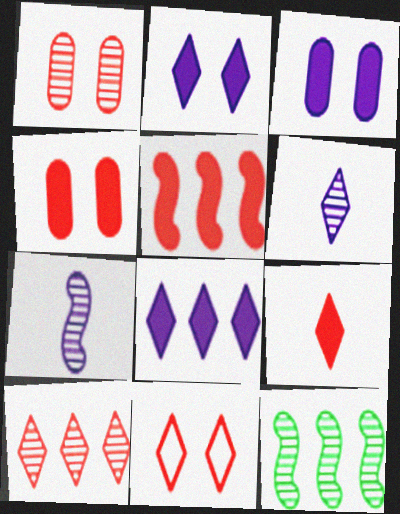[[1, 6, 12], 
[4, 5, 9], 
[9, 10, 11]]